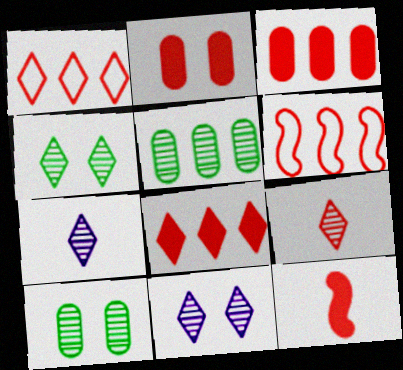[[2, 6, 9], 
[2, 8, 12]]